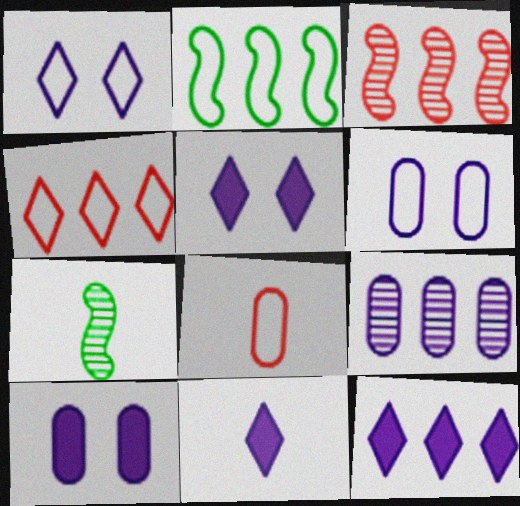[[1, 2, 8], 
[4, 7, 10], 
[5, 11, 12], 
[7, 8, 11]]